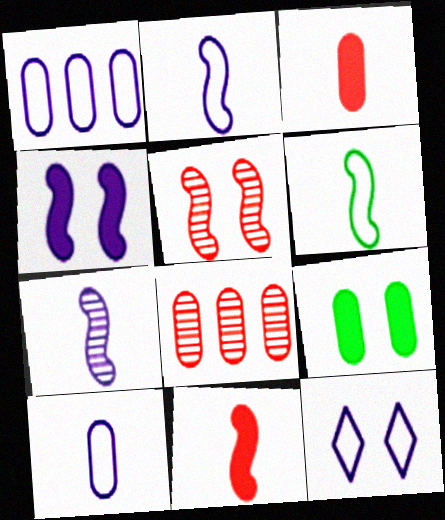[[1, 2, 12], 
[5, 9, 12], 
[6, 7, 11], 
[8, 9, 10]]